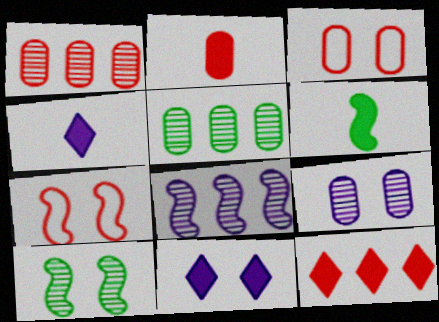[[1, 2, 3], 
[2, 4, 6], 
[3, 10, 11], 
[4, 5, 7], 
[6, 7, 8]]